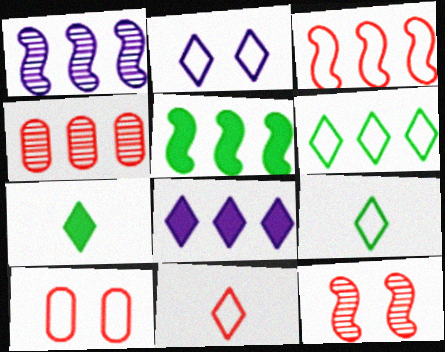[[1, 3, 5], 
[1, 7, 10], 
[2, 6, 11], 
[3, 10, 11]]